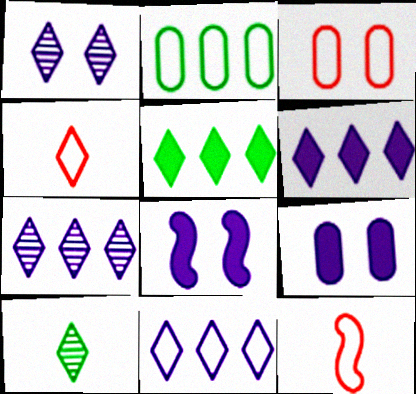[[1, 4, 5], 
[6, 7, 11]]